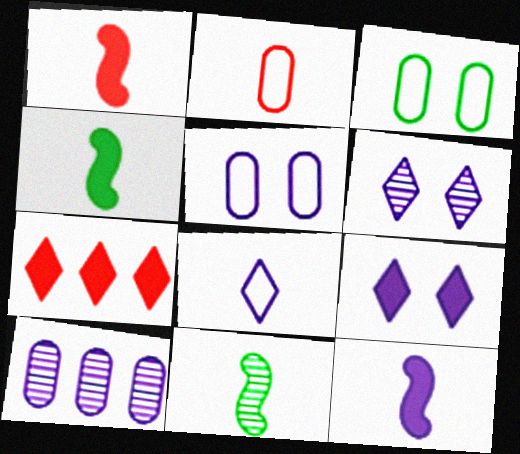[[1, 4, 12], 
[5, 7, 11]]